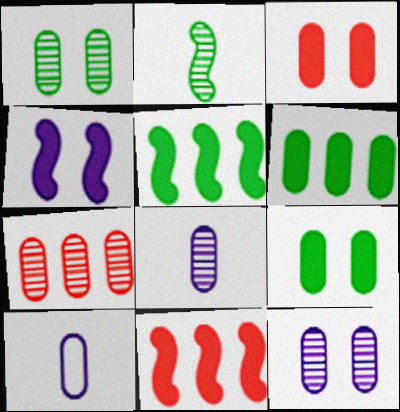[[1, 7, 8], 
[7, 9, 10]]